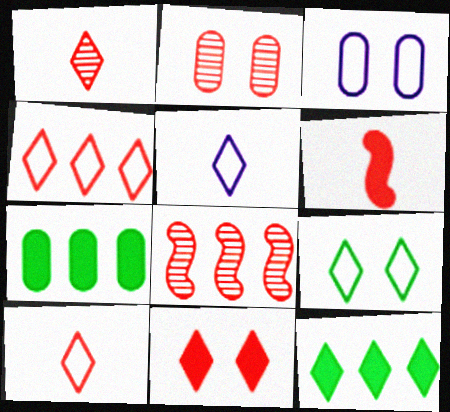[[1, 2, 8], 
[1, 4, 11], 
[2, 4, 6], 
[4, 5, 9]]